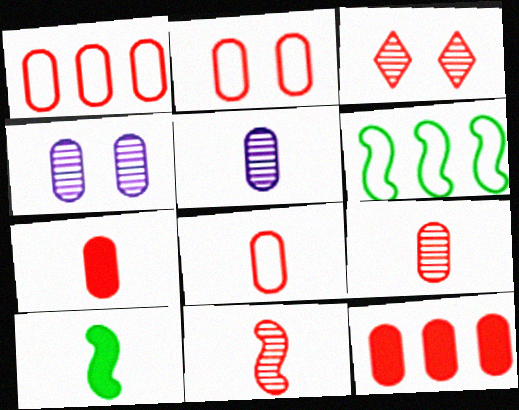[[1, 2, 8], 
[2, 9, 12], 
[7, 8, 9]]